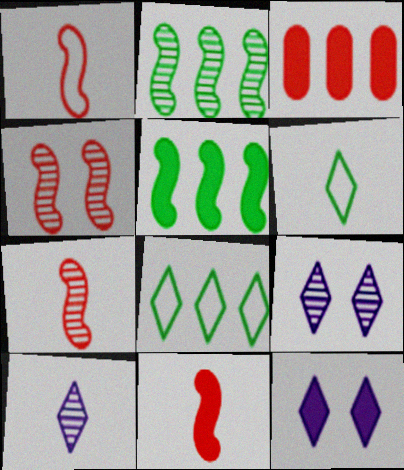[[1, 7, 11]]